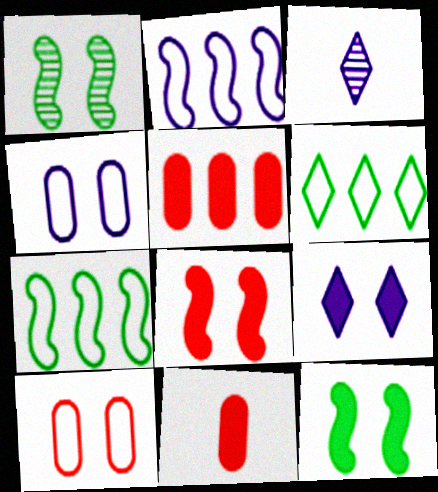[[1, 9, 10]]